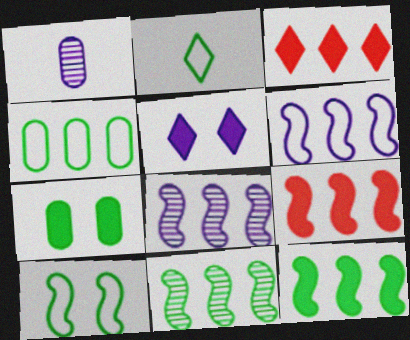[[1, 3, 10], 
[1, 5, 6], 
[2, 4, 10], 
[2, 7, 11], 
[3, 4, 8], 
[6, 9, 11]]